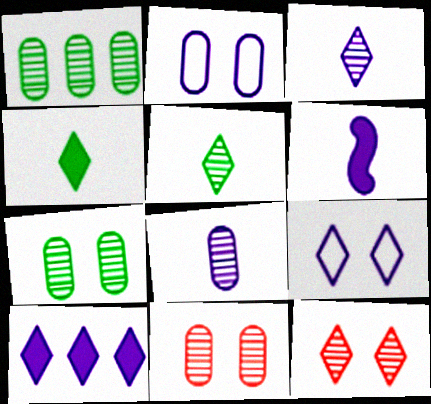[[1, 8, 11], 
[3, 9, 10]]